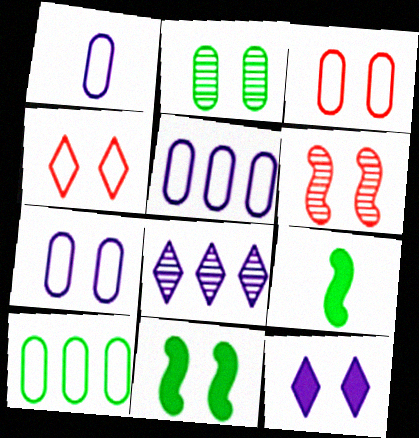[[1, 3, 10], 
[1, 5, 7], 
[3, 8, 9]]